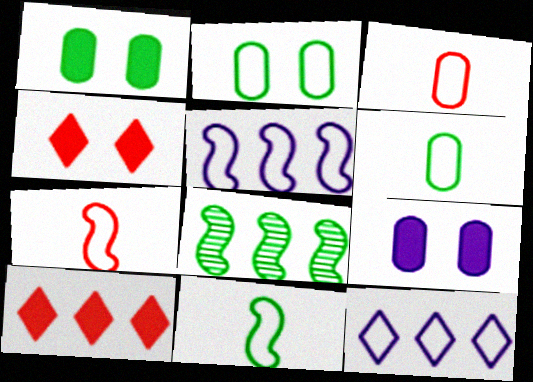[[2, 7, 12]]